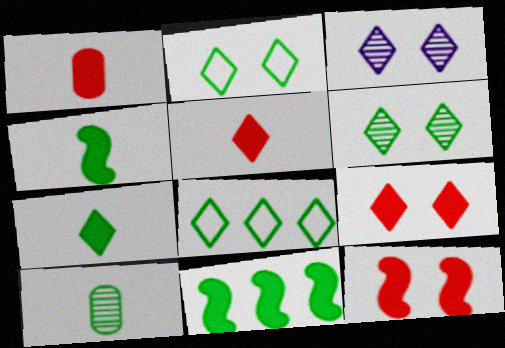[[2, 3, 9], 
[2, 10, 11], 
[3, 5, 8], 
[6, 7, 8]]